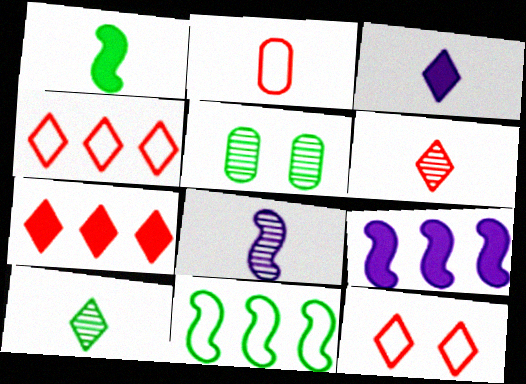[[6, 7, 12]]